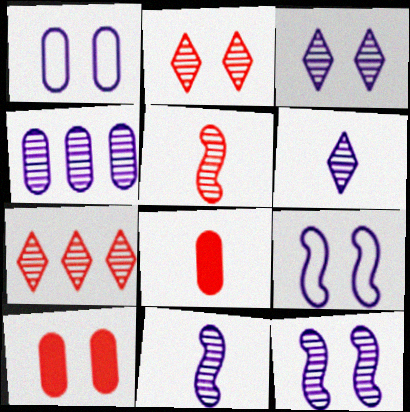[[3, 4, 11], 
[4, 6, 12]]